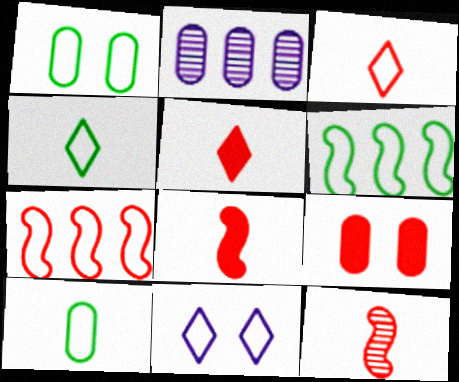[[1, 4, 6], 
[2, 9, 10], 
[7, 10, 11]]